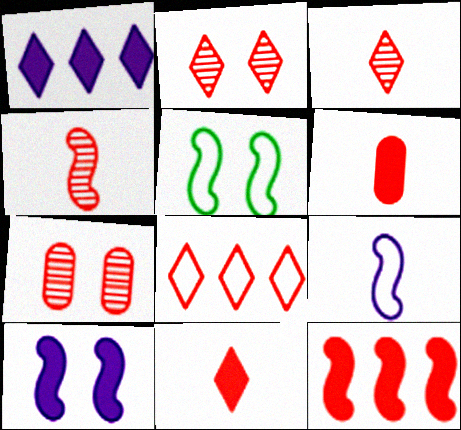[[2, 8, 11]]